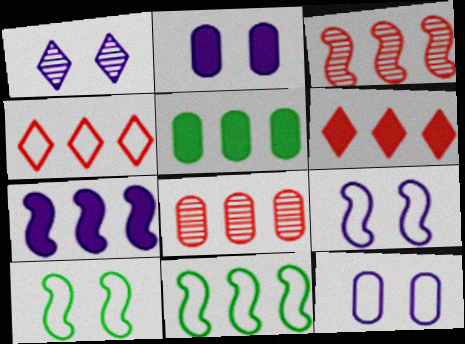[[1, 2, 9], 
[3, 7, 11], 
[5, 6, 7]]